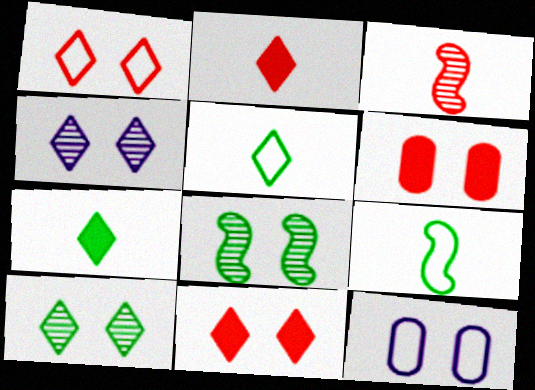[[8, 11, 12]]